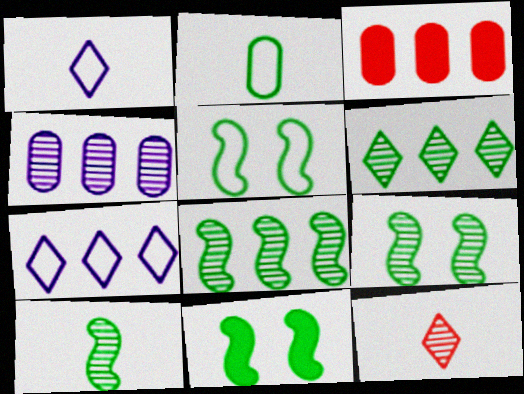[[1, 3, 9], 
[2, 6, 11], 
[3, 7, 8], 
[4, 9, 12], 
[5, 9, 11], 
[8, 9, 10]]